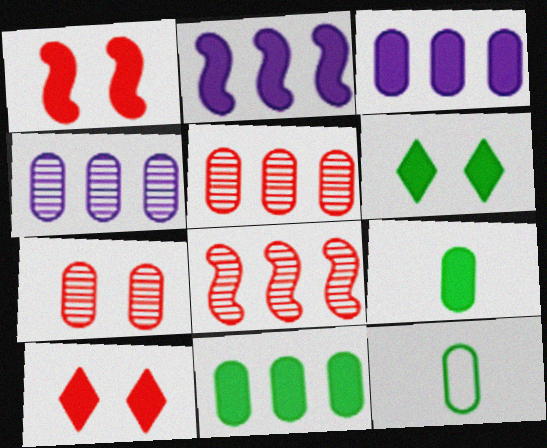[[2, 9, 10], 
[3, 7, 12]]